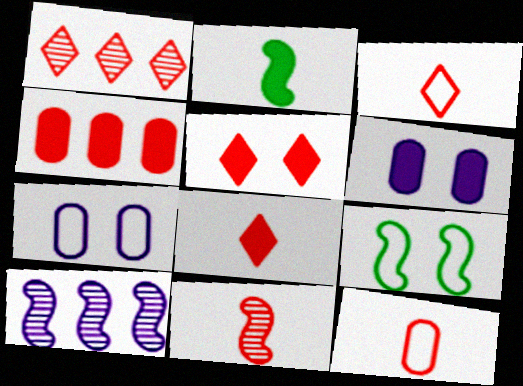[[1, 2, 7], 
[1, 3, 5], 
[8, 11, 12]]